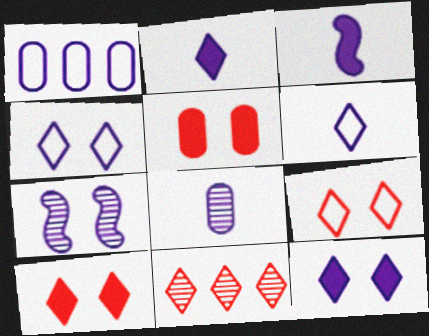[[1, 2, 7], 
[3, 6, 8]]